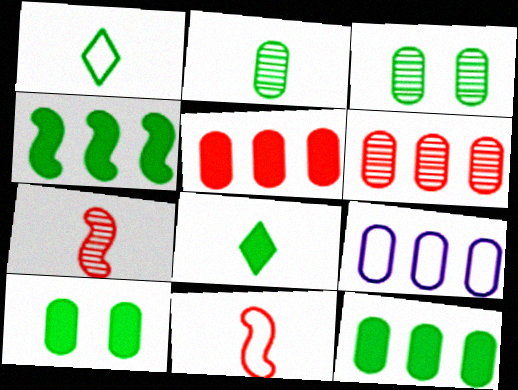[[1, 3, 4], 
[4, 8, 10], 
[6, 9, 12]]